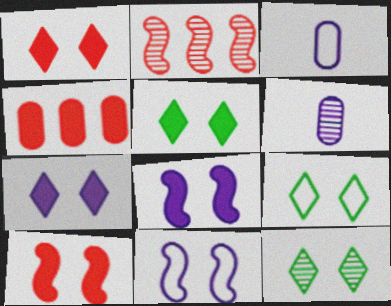[[1, 5, 7], 
[2, 3, 5], 
[2, 6, 12], 
[5, 9, 12]]